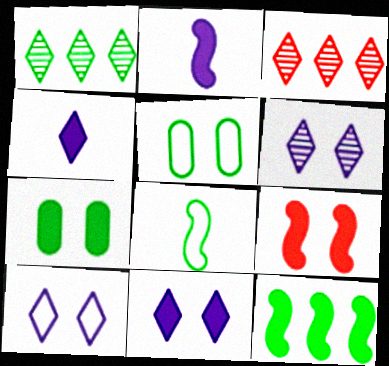[[1, 7, 8], 
[2, 3, 5], 
[2, 9, 12], 
[5, 6, 9], 
[6, 10, 11], 
[7, 9, 11]]